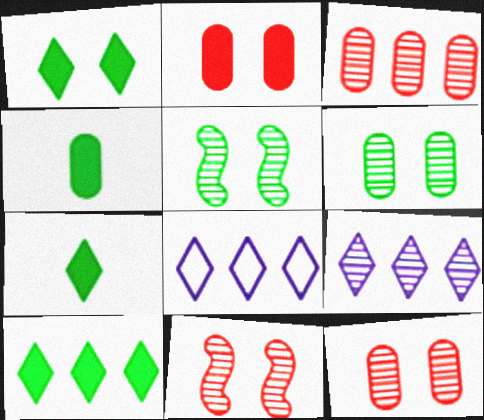[[1, 7, 10], 
[4, 8, 11]]